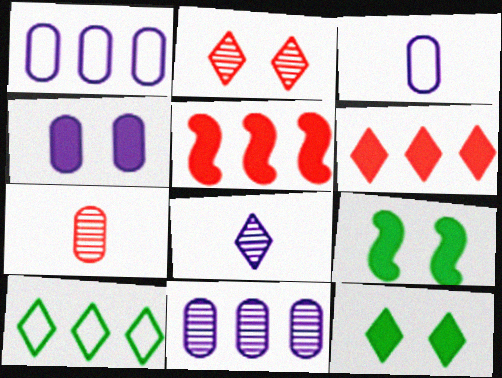[[3, 4, 11], 
[5, 10, 11]]